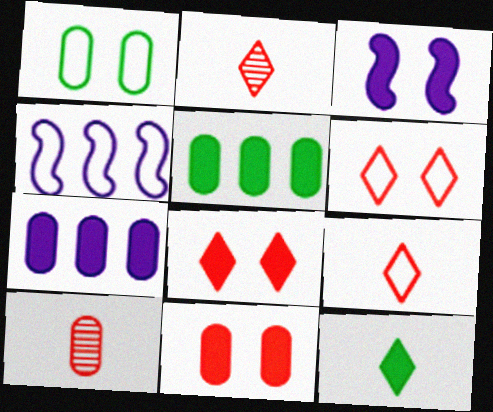[[1, 4, 9], 
[1, 7, 10]]